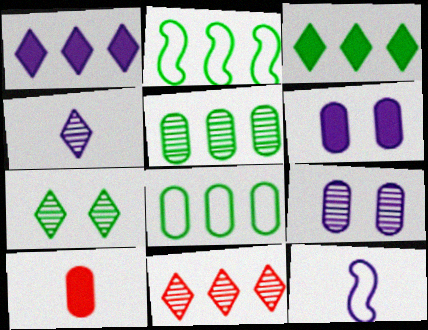[[1, 9, 12], 
[2, 3, 5], 
[4, 7, 11], 
[8, 9, 10]]